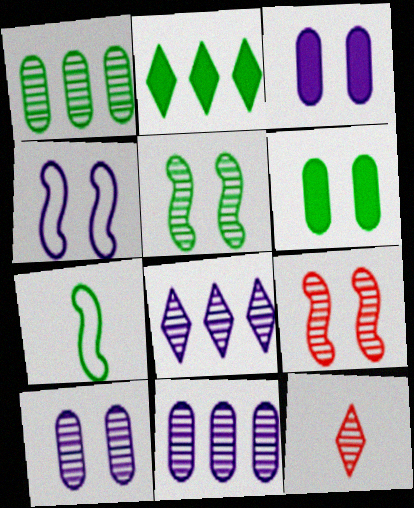[[5, 11, 12]]